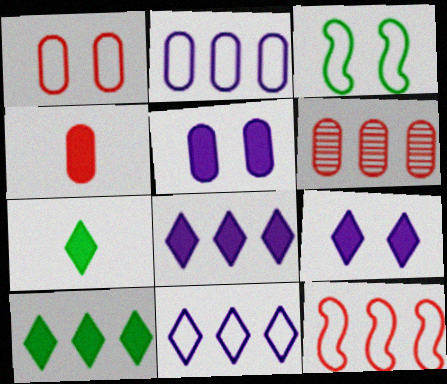[[1, 4, 6]]